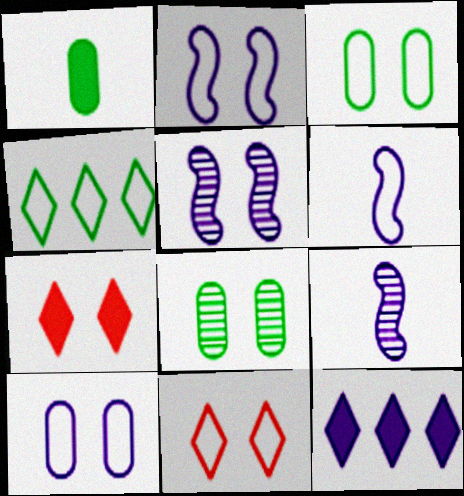[[2, 3, 11], 
[2, 7, 8], 
[3, 5, 7], 
[9, 10, 12]]